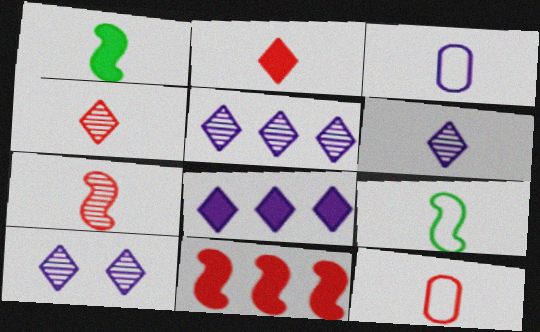[[1, 3, 4], 
[1, 6, 12], 
[2, 7, 12], 
[5, 6, 10]]